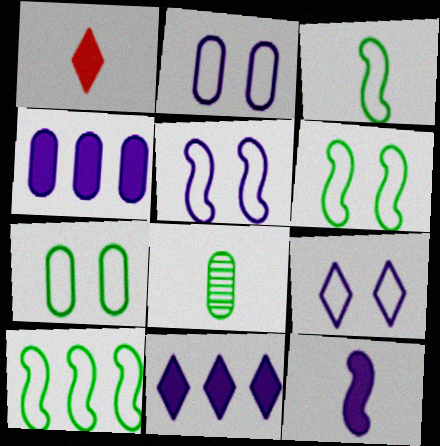[[2, 5, 9], 
[3, 6, 10]]